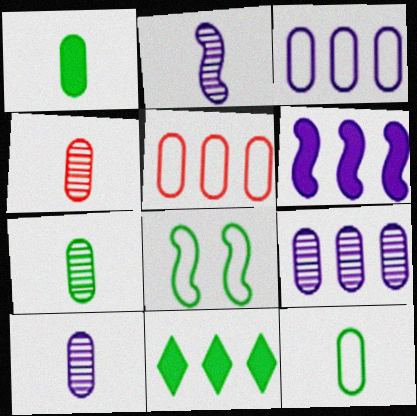[[1, 7, 12], 
[4, 7, 10], 
[7, 8, 11]]